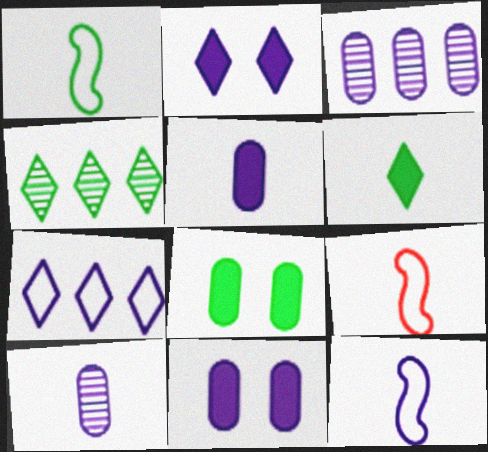[[1, 4, 8], 
[1, 9, 12], 
[2, 3, 12], 
[4, 9, 11], 
[6, 9, 10]]